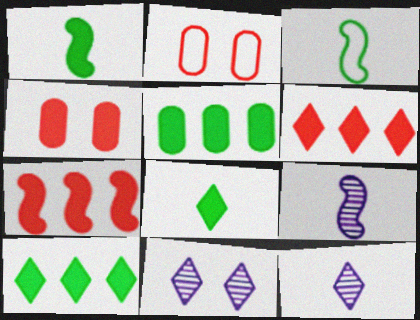[[2, 9, 10]]